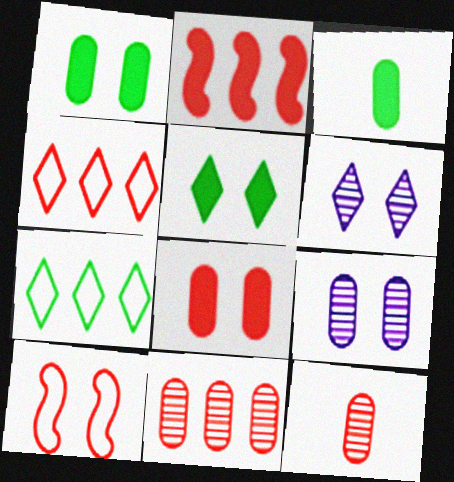[[1, 6, 10], 
[2, 4, 11], 
[5, 9, 10]]